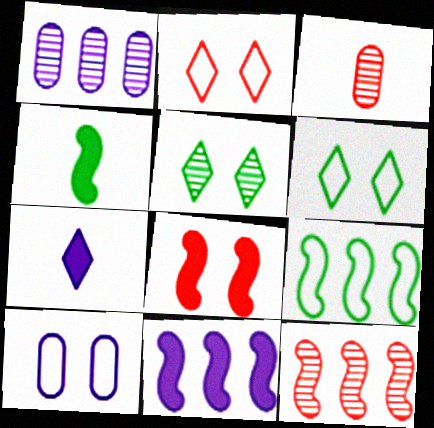[[1, 2, 4], 
[3, 6, 11], 
[4, 8, 11], 
[5, 8, 10], 
[9, 11, 12]]